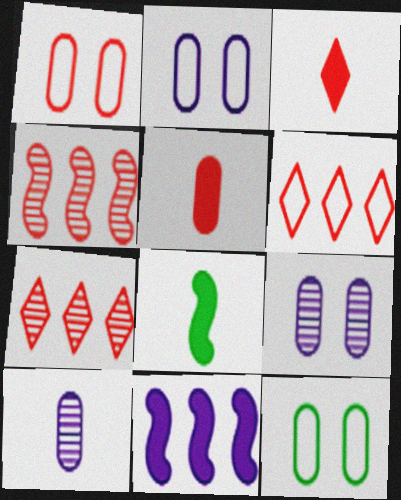[[1, 2, 12], 
[1, 3, 4], 
[2, 7, 8], 
[6, 8, 9]]